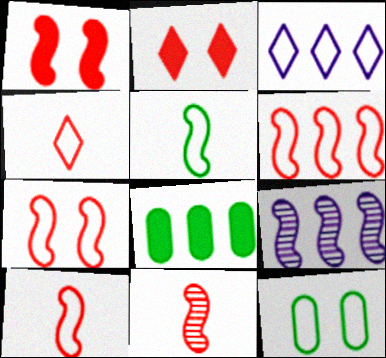[[1, 5, 9], 
[1, 6, 11], 
[3, 10, 12], 
[6, 7, 10]]